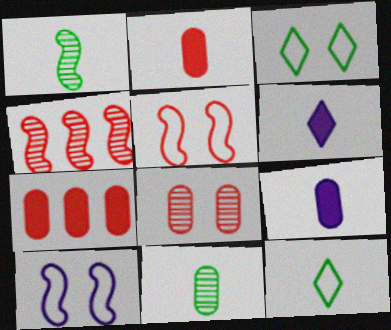[[3, 4, 9]]